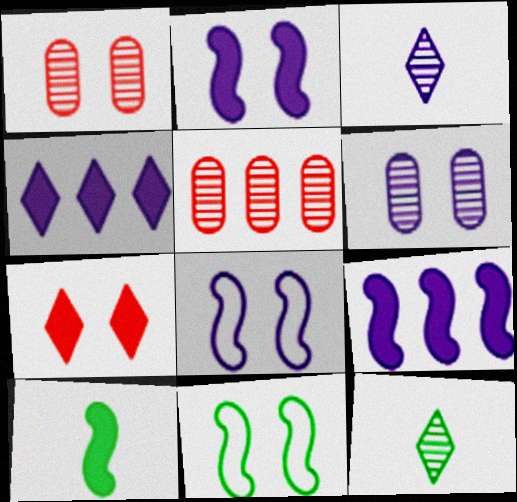[[6, 7, 11]]